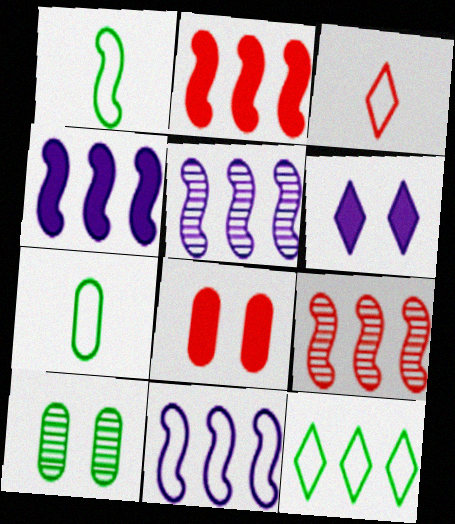[[3, 4, 10], 
[3, 8, 9], 
[4, 5, 11], 
[6, 7, 9]]